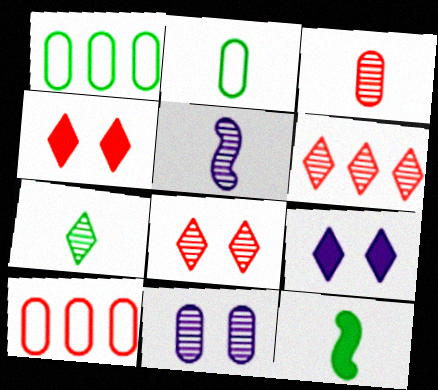[[1, 4, 5], 
[2, 7, 12], 
[3, 5, 7]]